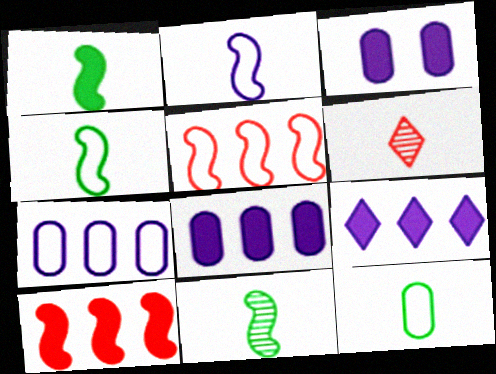[[1, 4, 11]]